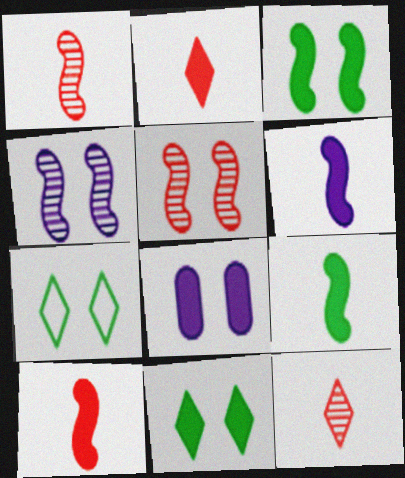[[5, 7, 8], 
[6, 9, 10]]